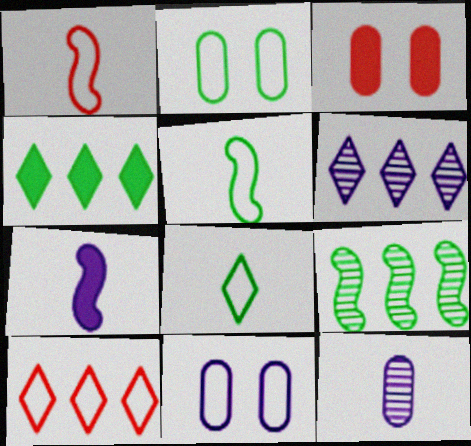[[3, 4, 7], 
[3, 5, 6], 
[4, 6, 10], 
[5, 10, 11], 
[6, 7, 11]]